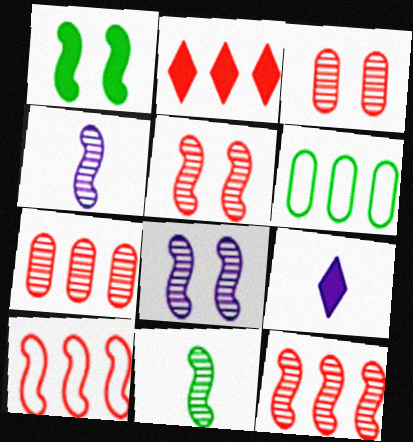[[1, 4, 10], 
[2, 7, 10], 
[5, 6, 9], 
[8, 11, 12]]